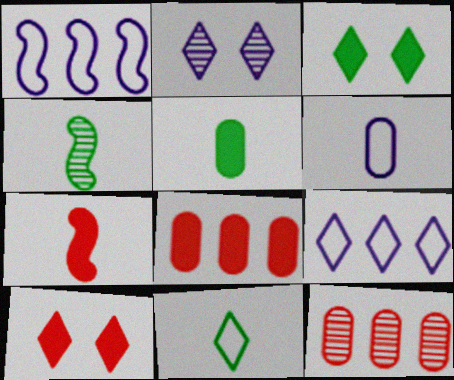[[2, 4, 12], 
[4, 5, 11], 
[7, 8, 10]]